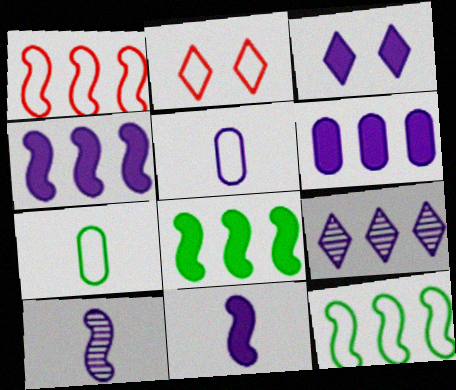[[2, 5, 12], 
[3, 6, 11]]